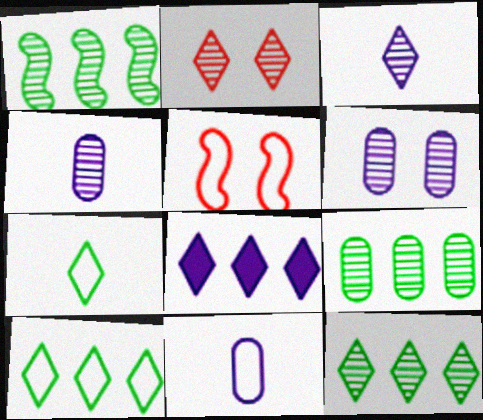[[1, 2, 4], 
[1, 9, 12], 
[2, 3, 12], 
[2, 7, 8], 
[5, 10, 11]]